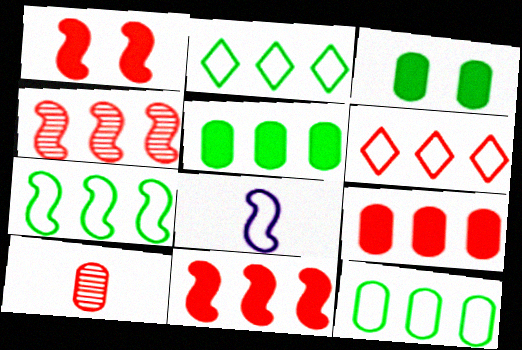[[1, 6, 10], 
[2, 7, 12], 
[4, 6, 9]]